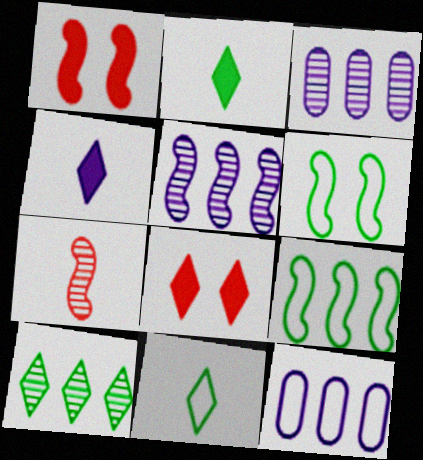[[1, 3, 11]]